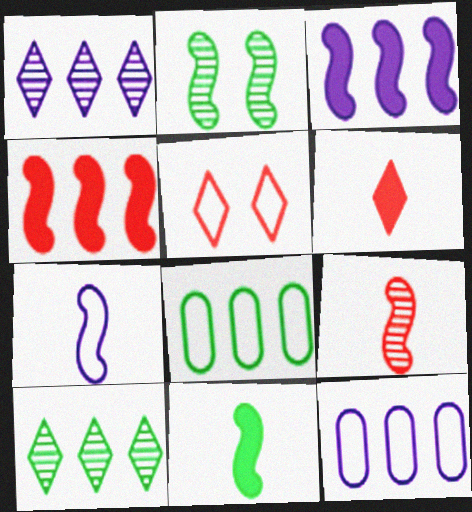[[1, 3, 12], 
[1, 4, 8], 
[2, 4, 7], 
[2, 6, 12], 
[4, 10, 12], 
[5, 7, 8], 
[7, 9, 11]]